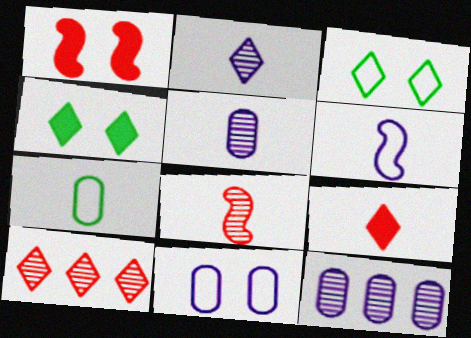[]